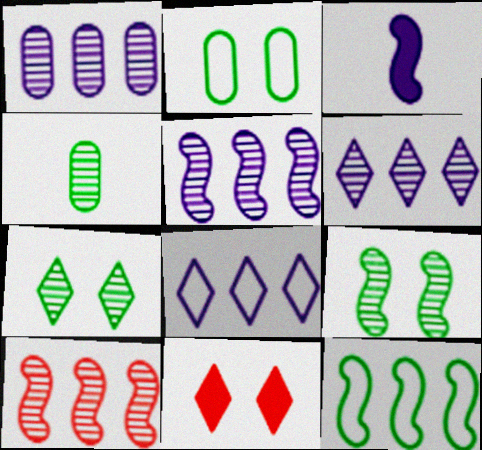[[1, 5, 6]]